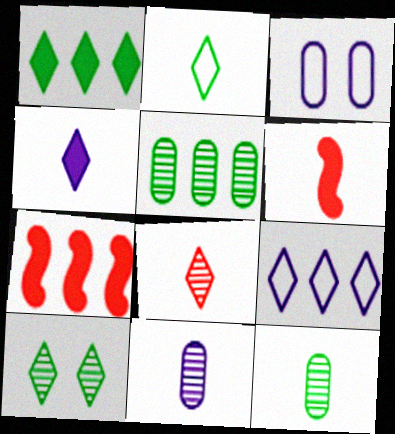[[1, 2, 10], 
[2, 4, 8], 
[2, 6, 11], 
[5, 7, 9]]